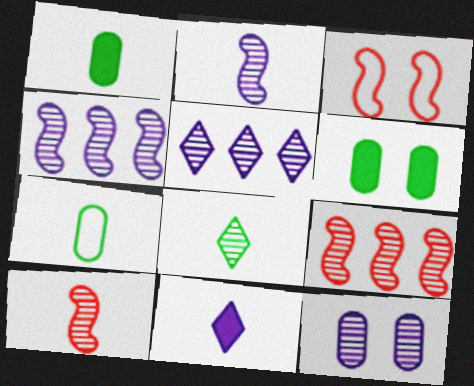[[1, 3, 5], 
[2, 5, 12], 
[7, 10, 11], 
[8, 9, 12]]